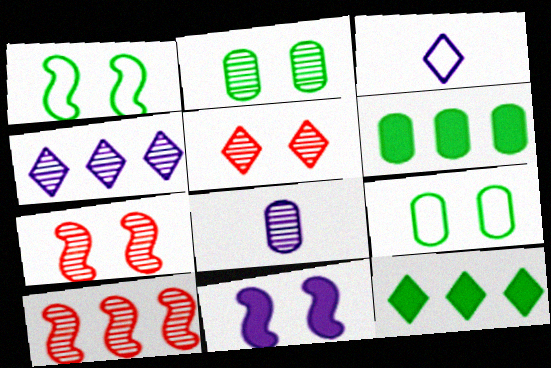[[1, 7, 11], 
[3, 5, 12], 
[3, 6, 7], 
[5, 9, 11]]